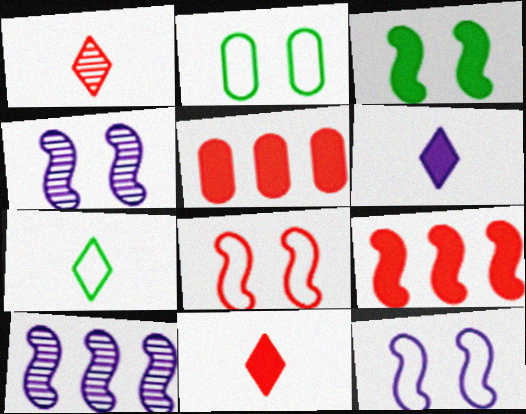[[1, 5, 8], 
[1, 6, 7], 
[2, 10, 11], 
[3, 4, 8], 
[3, 5, 6], 
[4, 5, 7]]